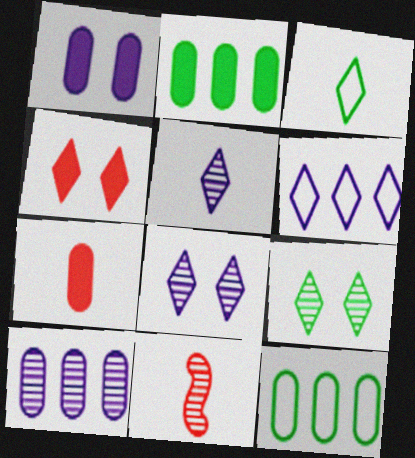[[1, 2, 7], 
[9, 10, 11]]